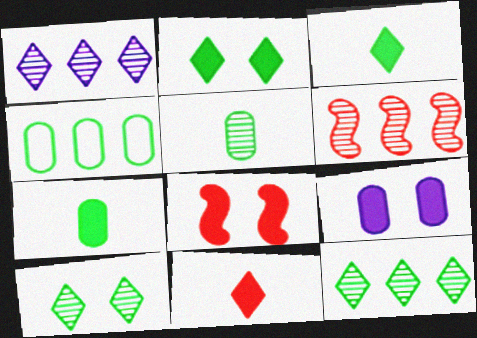[[2, 8, 9]]